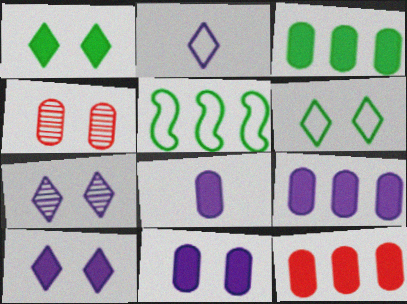[[3, 9, 12], 
[8, 9, 11]]